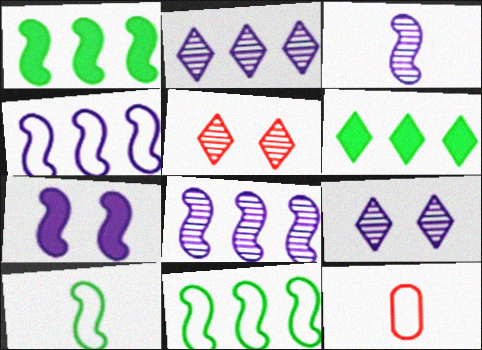[[1, 9, 12], 
[3, 4, 7]]